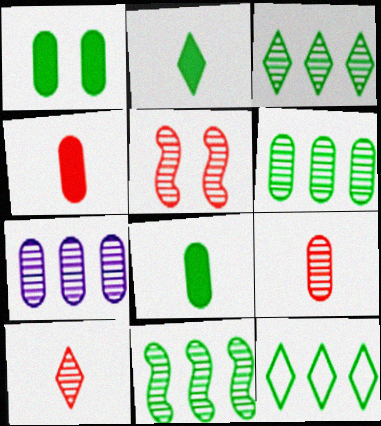[[3, 6, 11]]